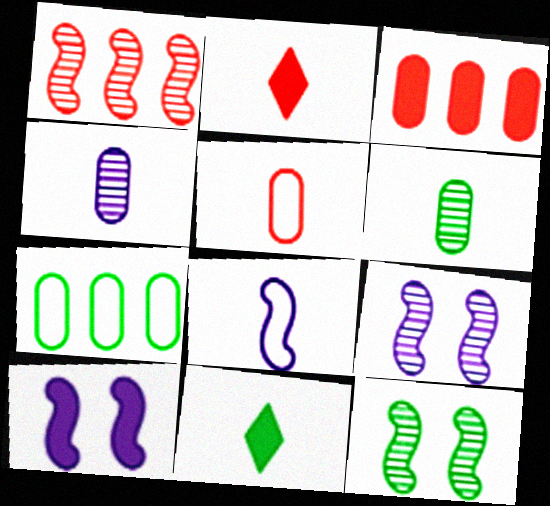[[2, 6, 8], 
[2, 7, 9], 
[3, 10, 11], 
[7, 11, 12]]